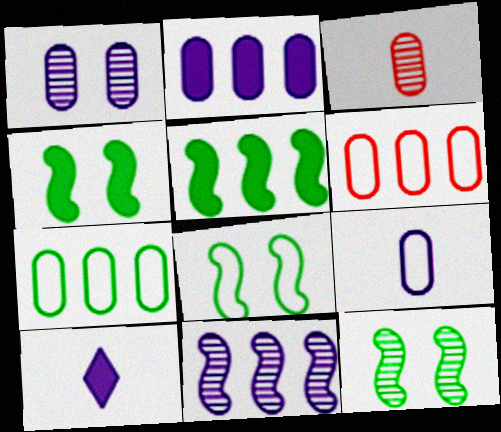[[1, 2, 9], 
[4, 8, 12], 
[6, 10, 12]]